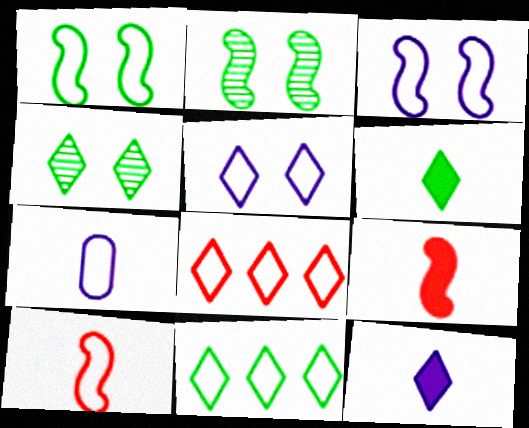[[1, 7, 8], 
[4, 6, 11], 
[4, 8, 12]]